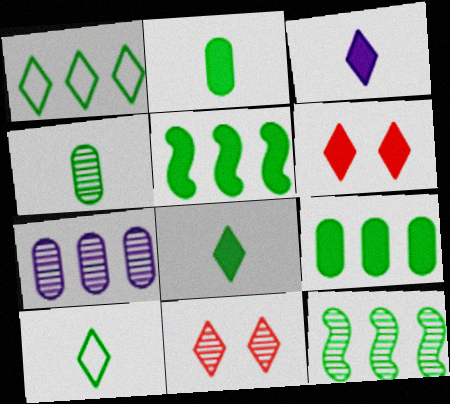[[1, 3, 11], 
[1, 9, 12]]